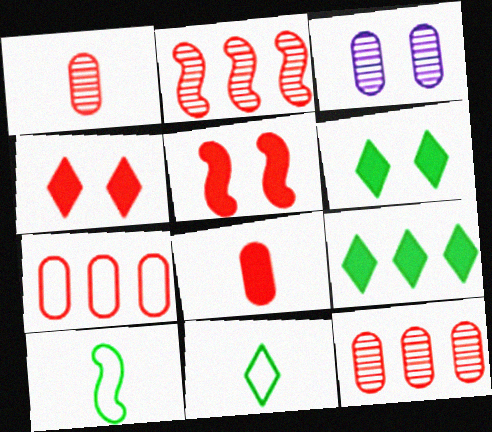[]